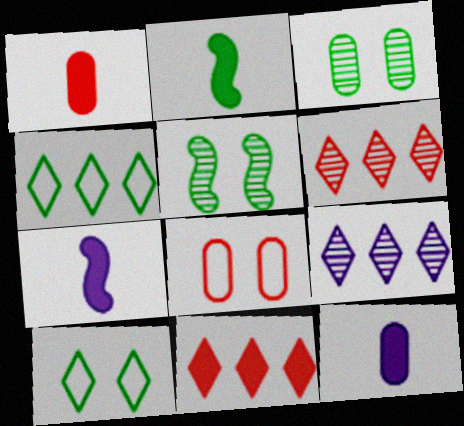[[2, 3, 4], 
[2, 8, 9], 
[4, 9, 11]]